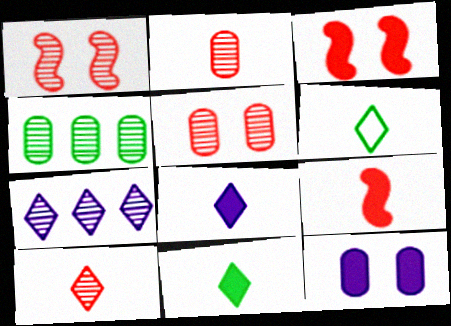[[6, 8, 10]]